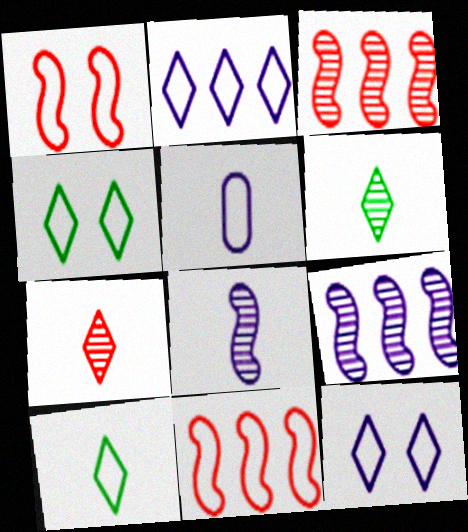[[4, 5, 11]]